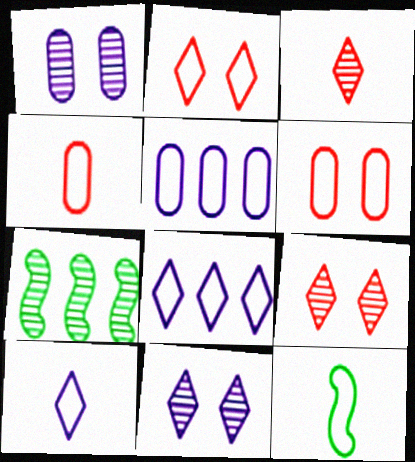[[1, 3, 7], 
[2, 5, 12], 
[4, 10, 12], 
[6, 8, 12]]